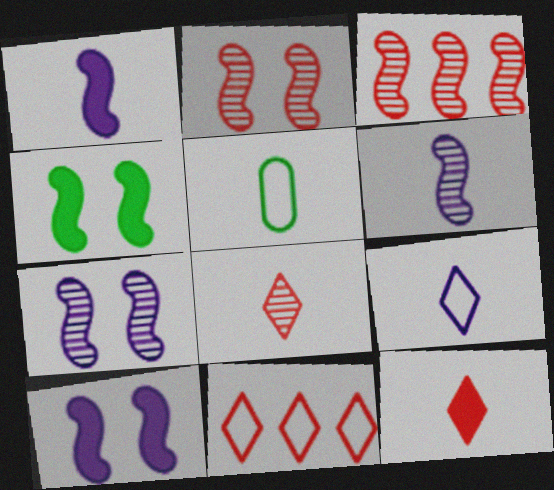[[1, 5, 8], 
[5, 6, 12]]